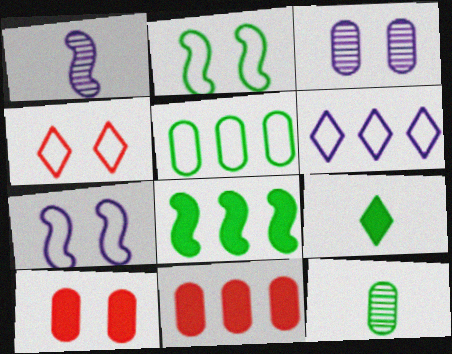[]